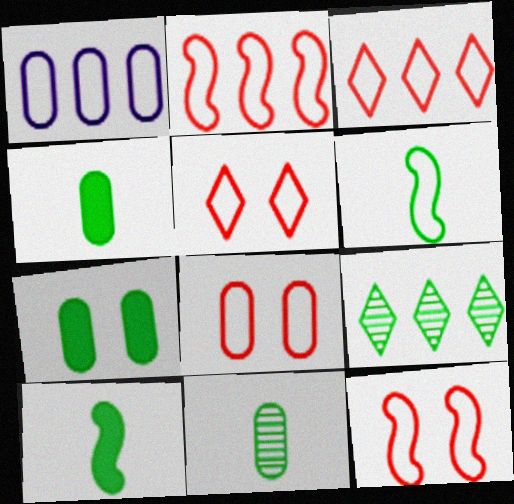[[1, 5, 6], 
[5, 8, 12], 
[6, 7, 9]]